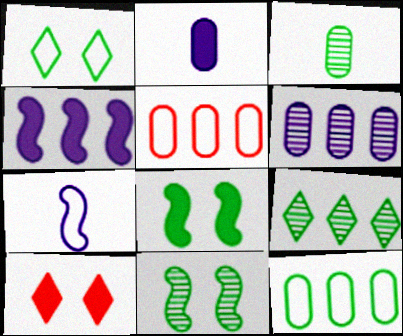[[1, 5, 7], 
[3, 9, 11], 
[4, 5, 9]]